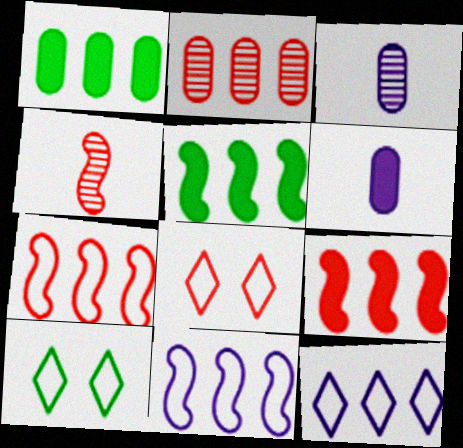[[2, 5, 12], 
[3, 5, 8], 
[3, 9, 10]]